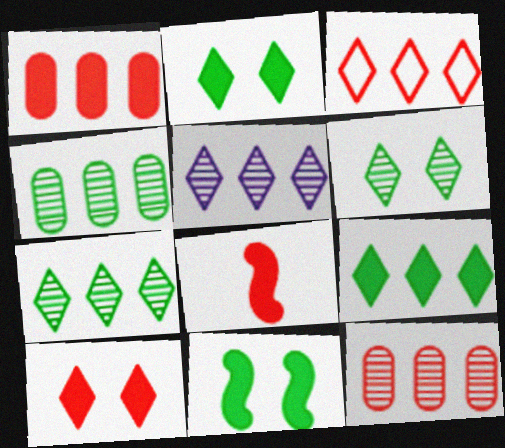[[1, 8, 10], 
[3, 5, 9]]